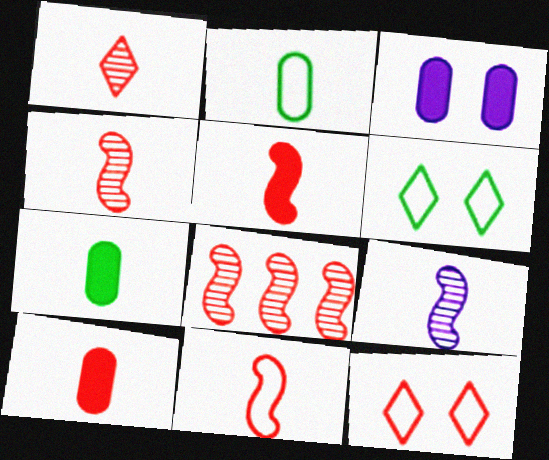[[1, 10, 11], 
[4, 5, 11], 
[8, 10, 12]]